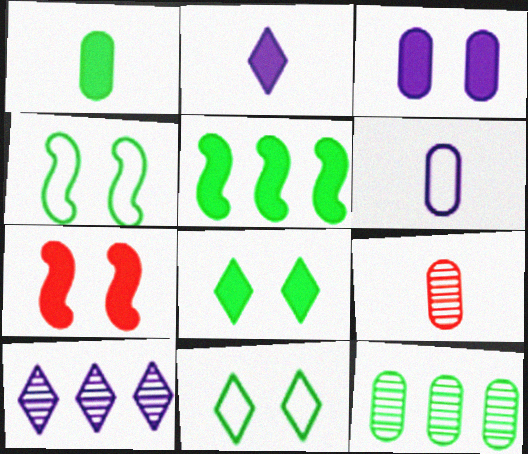[[1, 5, 8], 
[1, 6, 9], 
[3, 7, 8]]